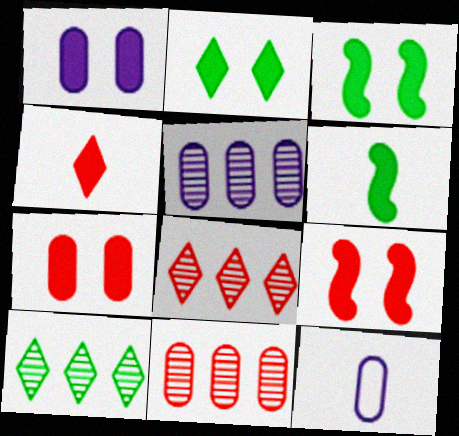[[1, 2, 9], 
[1, 5, 12], 
[3, 8, 12], 
[9, 10, 12]]